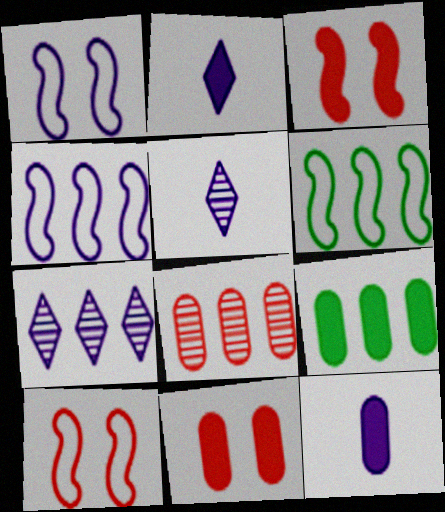[[1, 7, 12], 
[2, 3, 9], 
[5, 6, 11], 
[5, 9, 10], 
[9, 11, 12]]